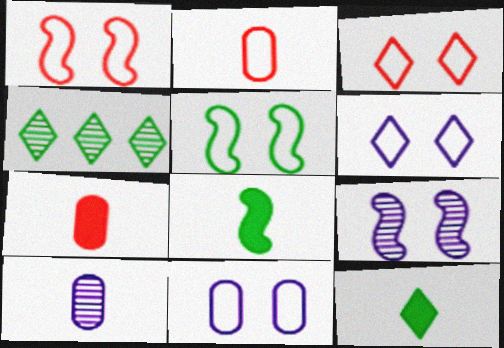[[3, 5, 11]]